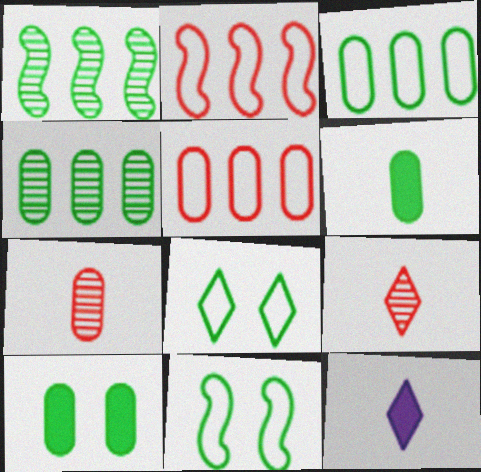[[1, 6, 8]]